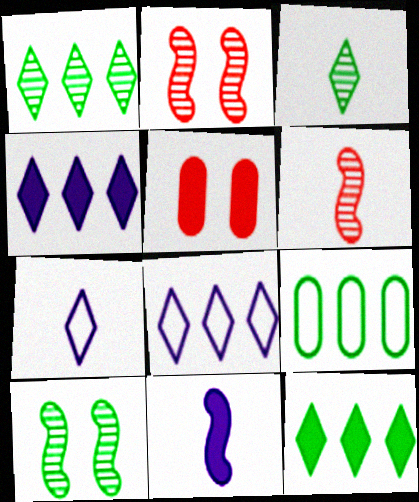[[5, 11, 12]]